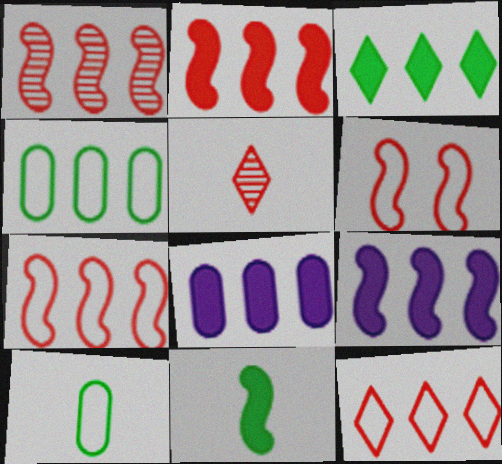[[1, 2, 7], 
[2, 3, 8]]